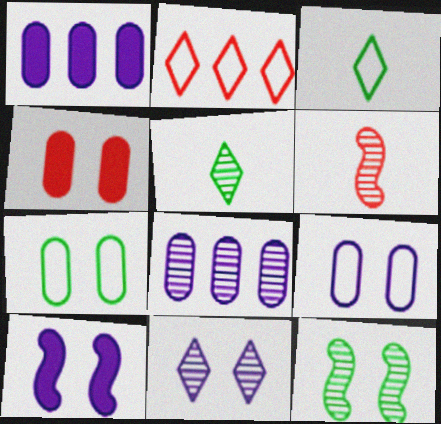[[2, 4, 6], 
[9, 10, 11]]